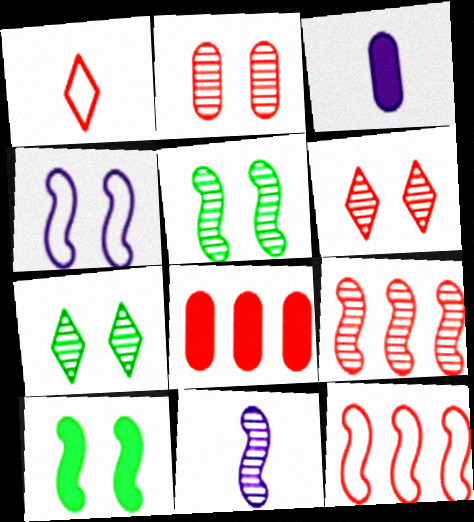[[3, 7, 12], 
[5, 9, 11], 
[10, 11, 12]]